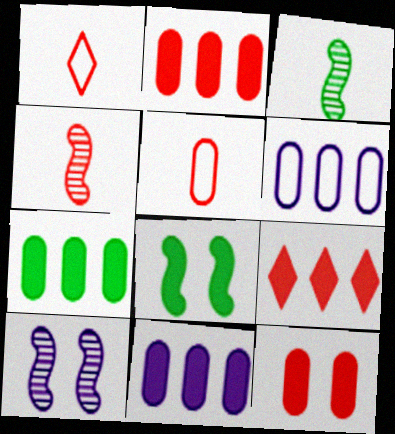[[1, 7, 10], 
[2, 7, 11]]